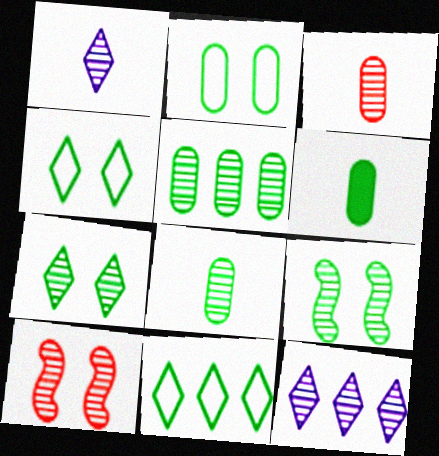[[1, 5, 10], 
[2, 5, 6], 
[3, 9, 12], 
[6, 9, 11], 
[8, 10, 12]]